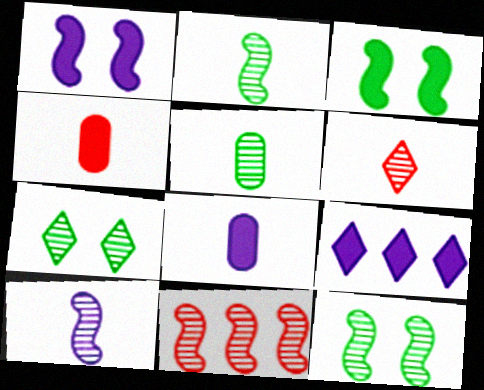[[1, 8, 9], 
[3, 4, 9], 
[5, 6, 10], 
[10, 11, 12]]